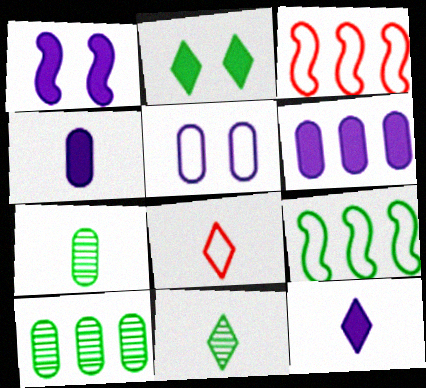[[1, 6, 12], 
[1, 8, 10], 
[2, 7, 9], 
[5, 8, 9], 
[8, 11, 12]]